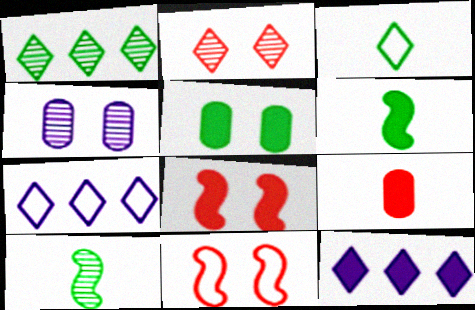[[2, 3, 12]]